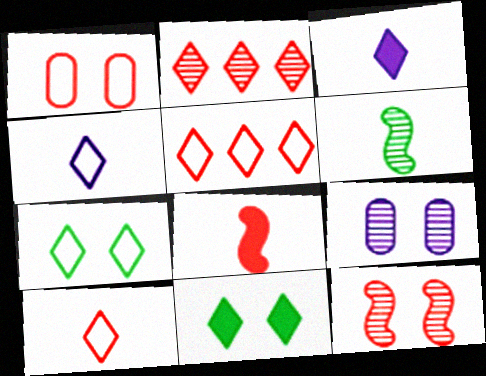[[1, 2, 8], 
[2, 3, 7], 
[2, 4, 11], 
[2, 6, 9], 
[4, 5, 7]]